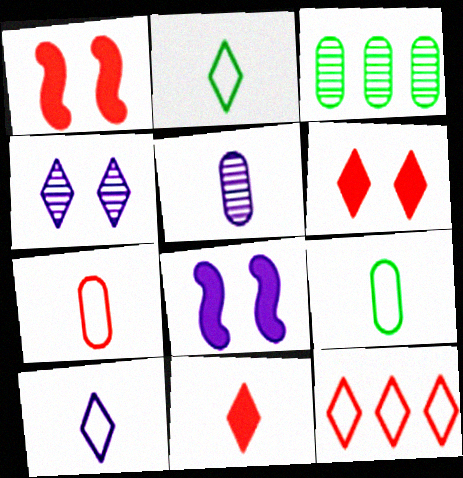[[1, 3, 10]]